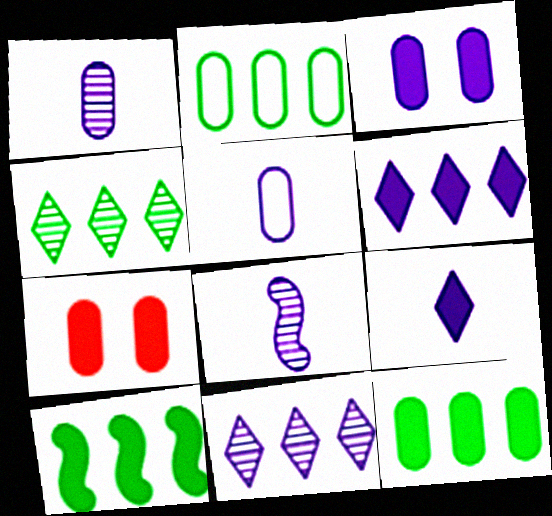[[1, 2, 7], 
[2, 4, 10], 
[5, 8, 9], 
[7, 9, 10]]